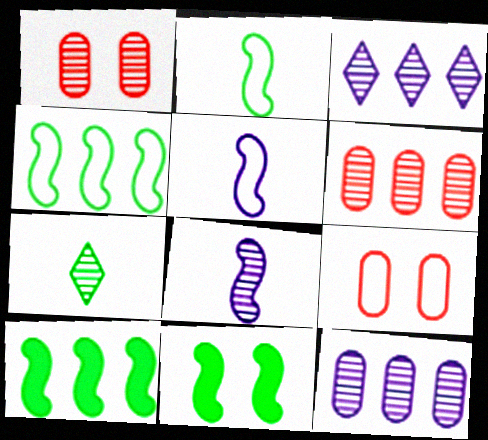[]